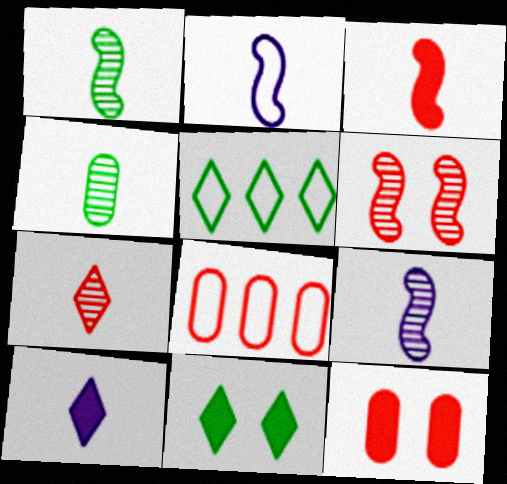[[1, 2, 3], 
[4, 7, 9], 
[5, 9, 12], 
[8, 9, 11]]